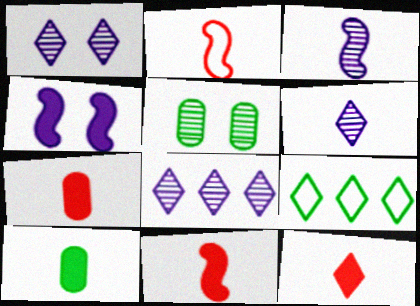[[1, 6, 8], 
[1, 9, 12], 
[2, 6, 10], 
[7, 11, 12]]